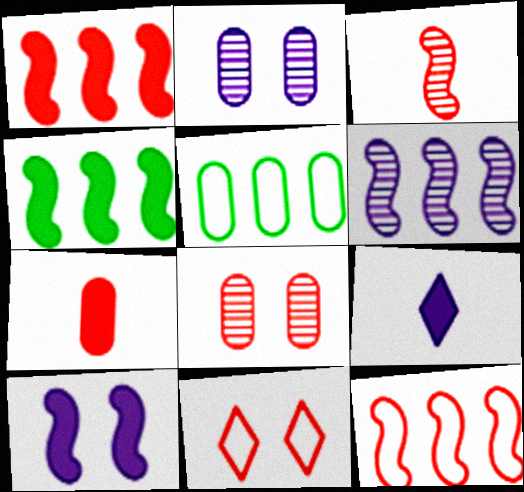[[2, 5, 7], 
[4, 6, 12]]